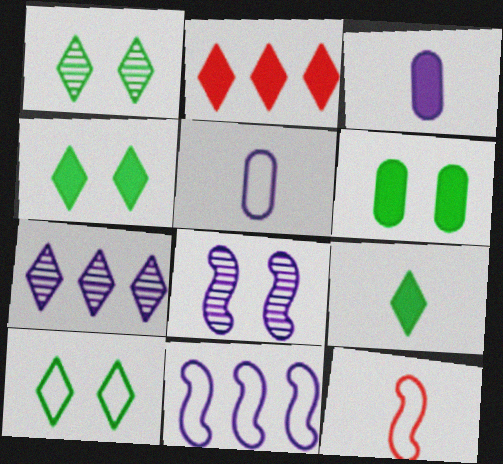[[1, 4, 10], 
[6, 7, 12]]